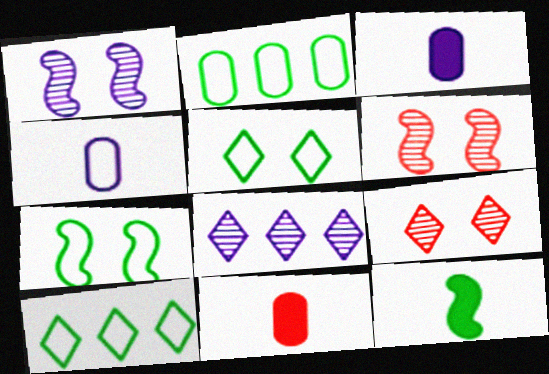[[1, 10, 11], 
[3, 6, 10], 
[7, 8, 11]]